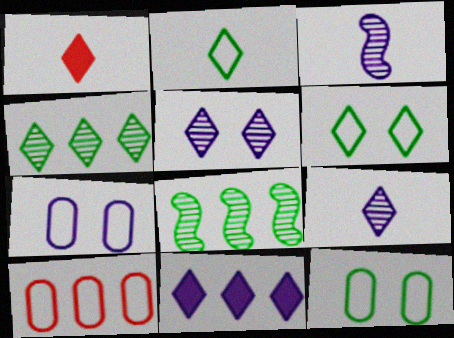[[1, 2, 9], 
[1, 7, 8], 
[3, 7, 11], 
[8, 10, 11]]